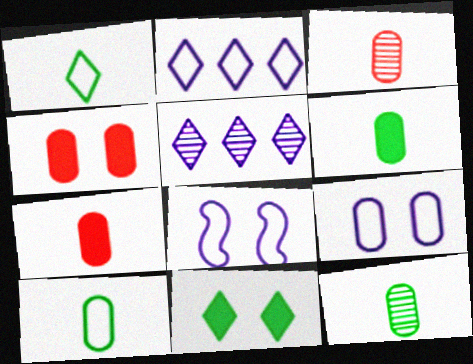[[6, 10, 12]]